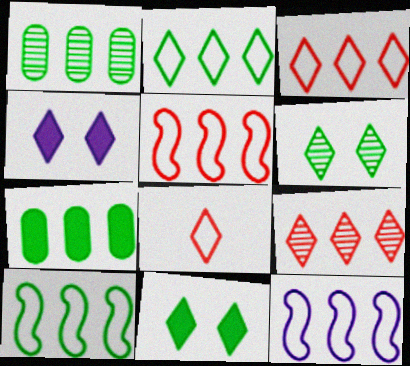[[5, 10, 12], 
[7, 9, 12]]